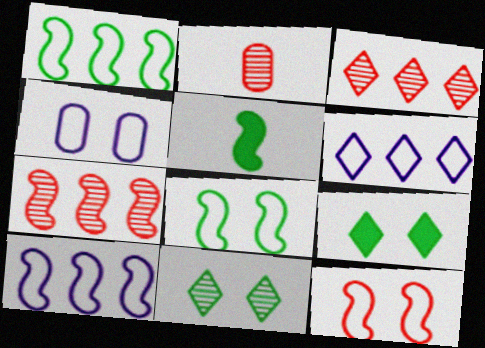[[2, 9, 10], 
[3, 4, 5]]